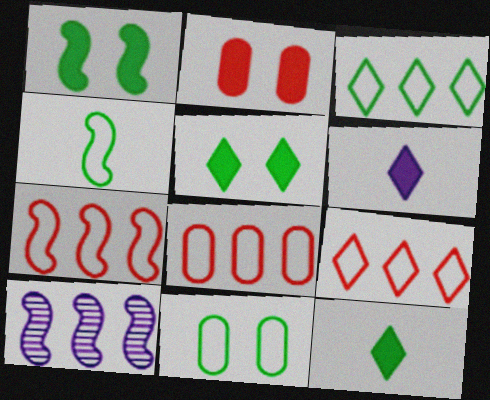[[3, 4, 11], 
[7, 8, 9]]